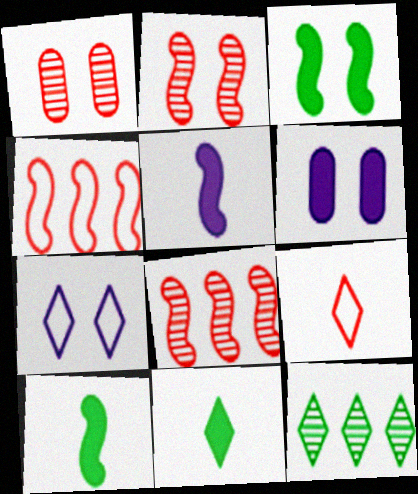[[1, 3, 7]]